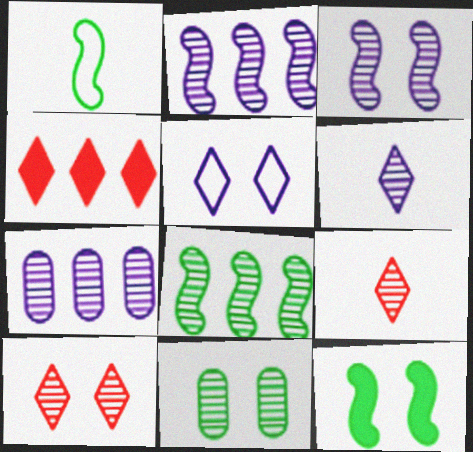[[1, 8, 12], 
[2, 9, 11], 
[3, 6, 7], 
[3, 10, 11]]